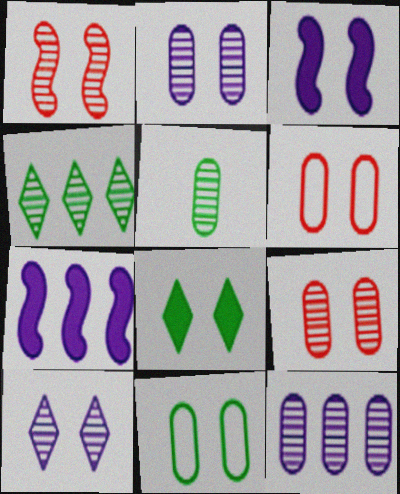[[5, 9, 12]]